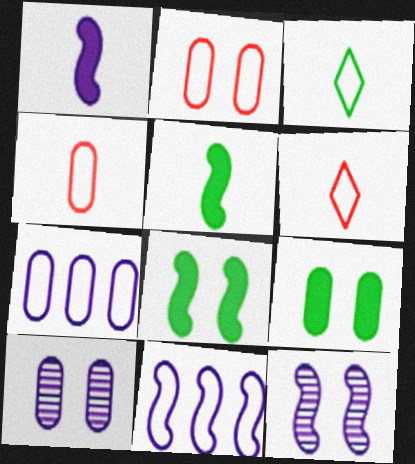[[1, 11, 12], 
[2, 3, 11], 
[2, 9, 10]]